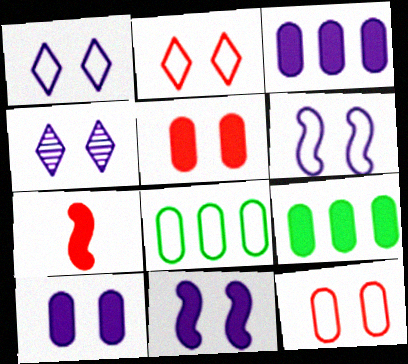[[4, 6, 10], 
[4, 7, 8]]